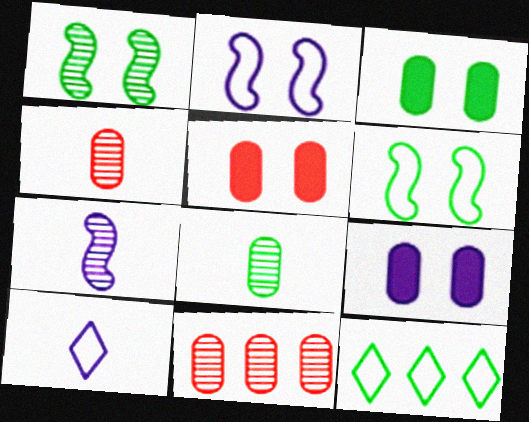[[3, 5, 9], 
[5, 7, 12]]